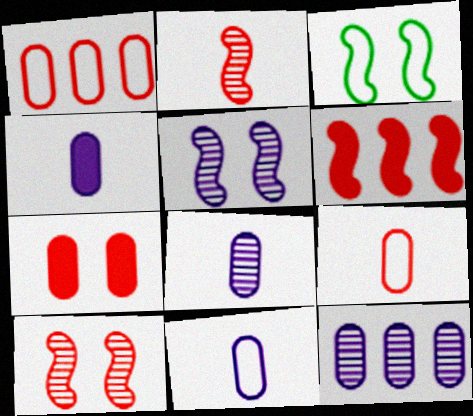[[4, 8, 11]]